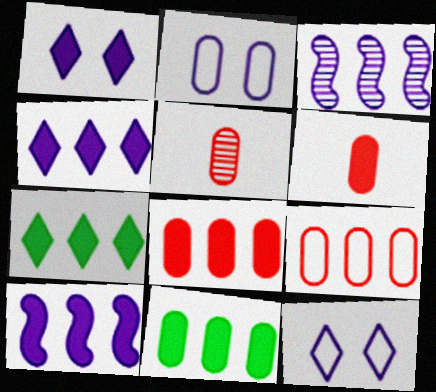[[2, 5, 11], 
[3, 7, 9], 
[7, 8, 10]]